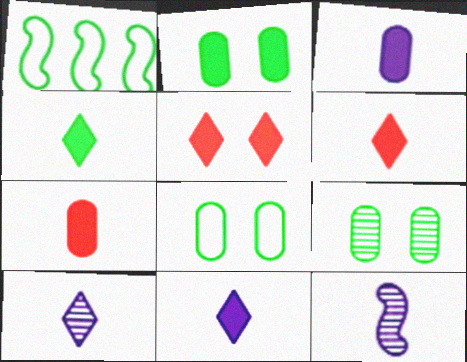[[1, 4, 9], 
[2, 8, 9], 
[4, 6, 11]]